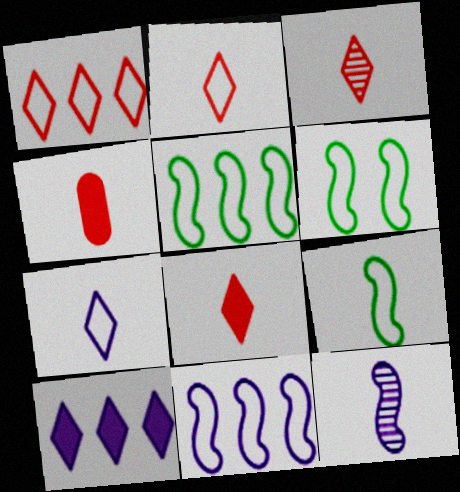[[2, 3, 8], 
[5, 6, 9]]